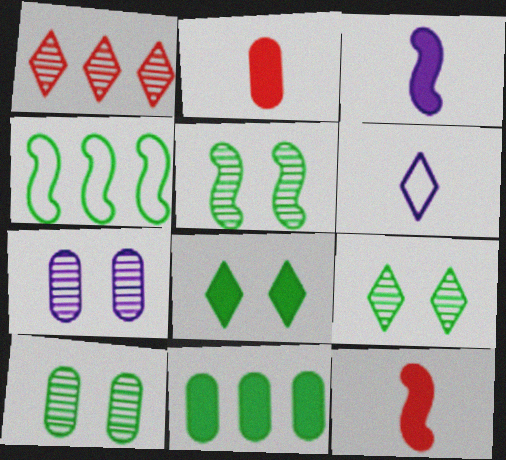[[1, 6, 8], 
[5, 9, 10]]